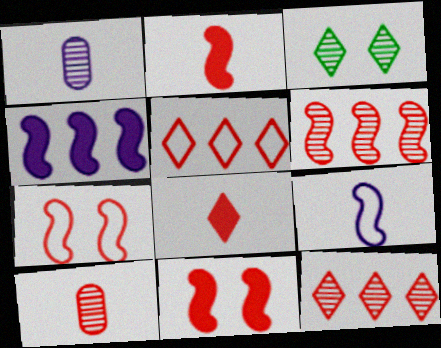[[1, 3, 6], 
[2, 6, 7], 
[5, 10, 11]]